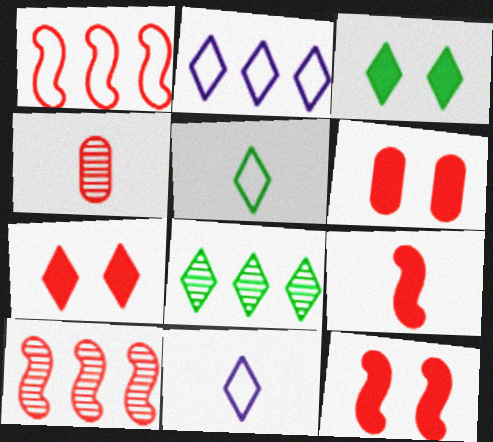[[1, 4, 7], 
[3, 5, 8], 
[6, 7, 12], 
[7, 8, 11]]